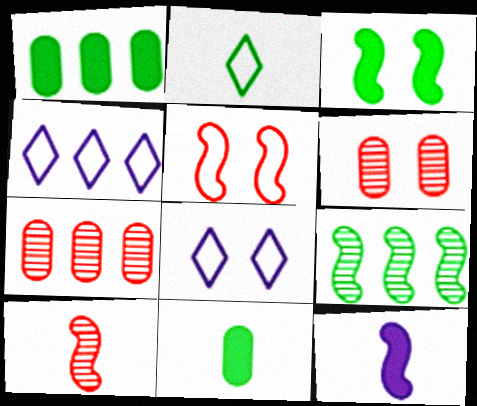[[1, 8, 10], 
[3, 6, 8], 
[5, 9, 12]]